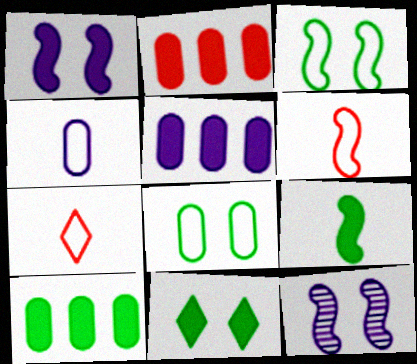[[2, 5, 10], 
[7, 10, 12], 
[9, 10, 11]]